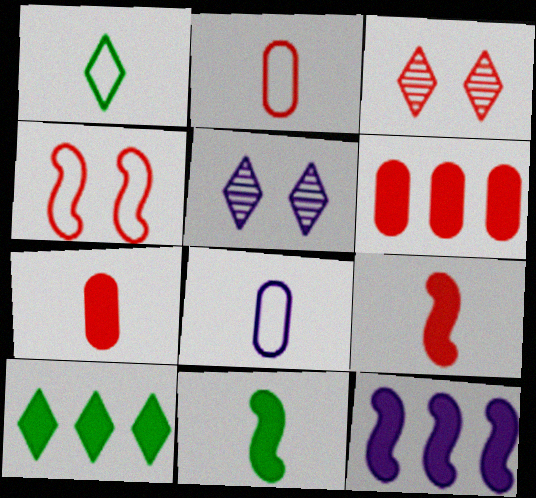[[5, 8, 12], 
[6, 10, 12]]